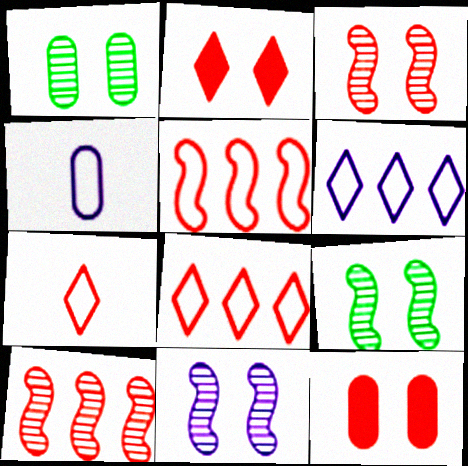[[3, 9, 11], 
[7, 10, 12]]